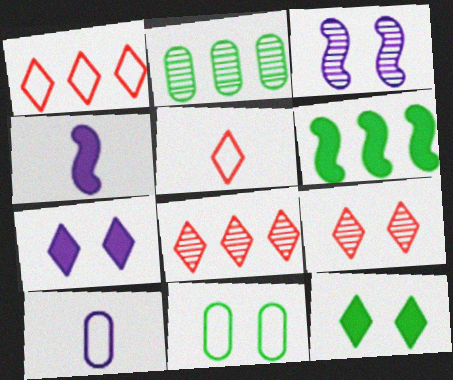[[4, 8, 11], 
[6, 9, 10]]